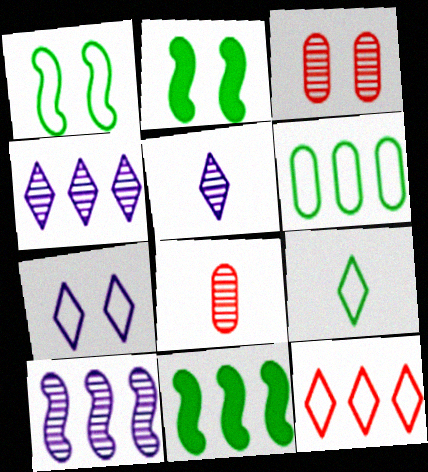[[1, 6, 9], 
[2, 3, 7], 
[7, 8, 11], 
[7, 9, 12]]